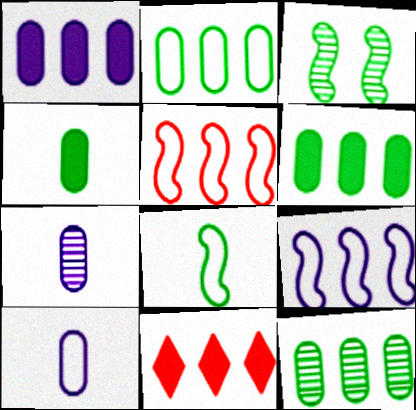[[2, 6, 12], 
[3, 10, 11], 
[9, 11, 12]]